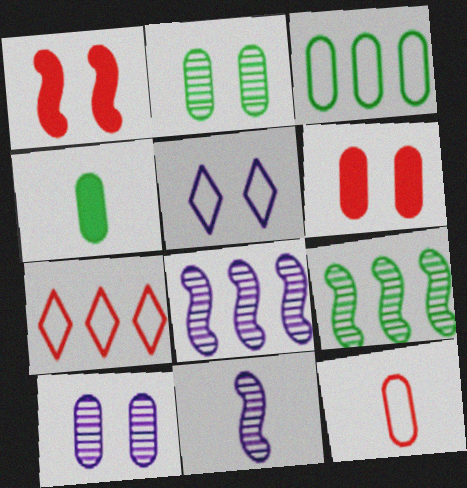[[1, 2, 5], 
[2, 3, 4]]